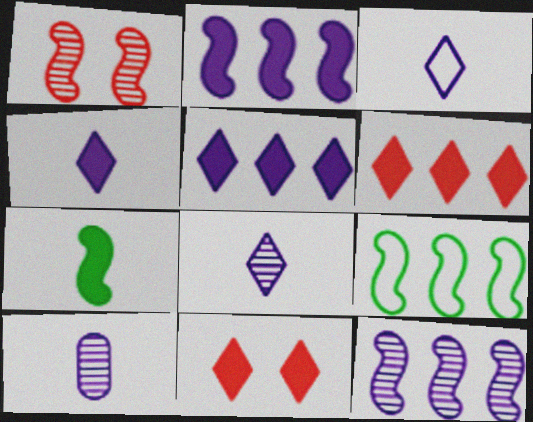[[3, 4, 8], 
[9, 10, 11]]